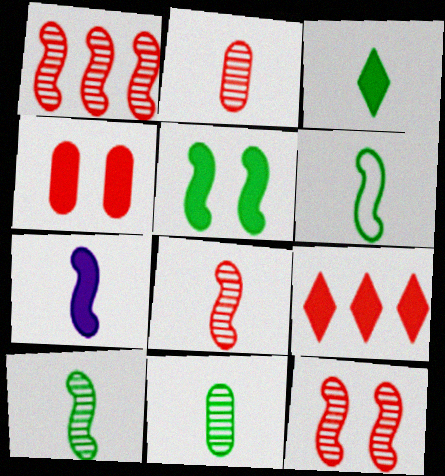[[1, 8, 12], 
[3, 6, 11], 
[6, 7, 8]]